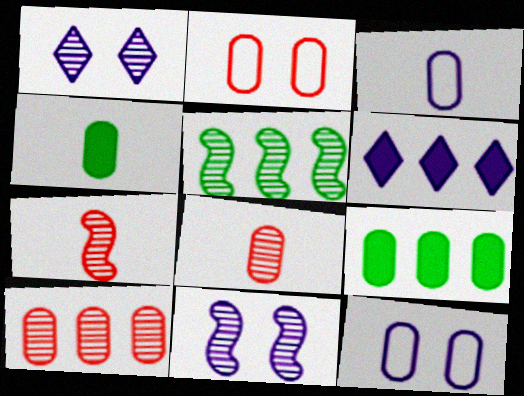[[1, 5, 8], 
[3, 4, 8], 
[3, 6, 11], 
[4, 10, 12], 
[5, 7, 11], 
[8, 9, 12]]